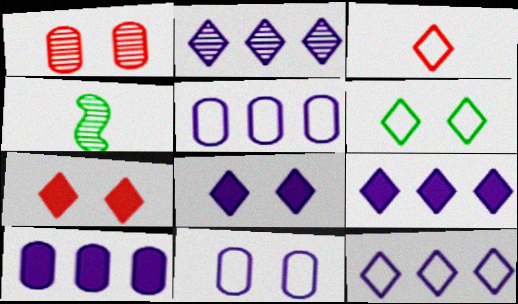[[1, 2, 4], 
[2, 9, 12], 
[3, 6, 12], 
[4, 5, 7]]